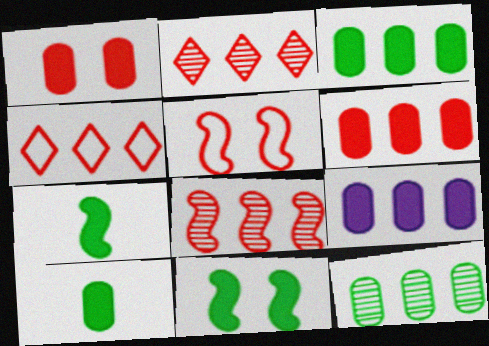[[1, 9, 10], 
[3, 6, 9], 
[4, 6, 8]]